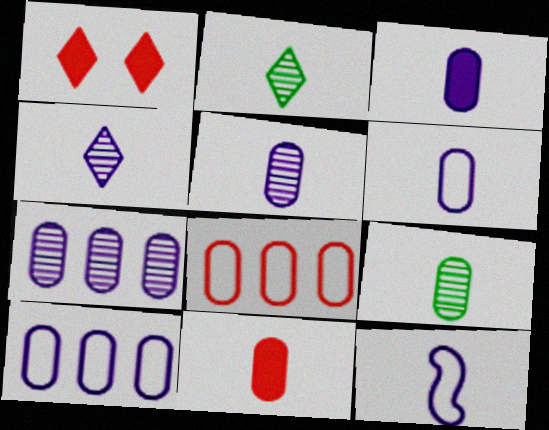[[2, 11, 12], 
[3, 4, 12], 
[3, 5, 6], 
[6, 9, 11]]